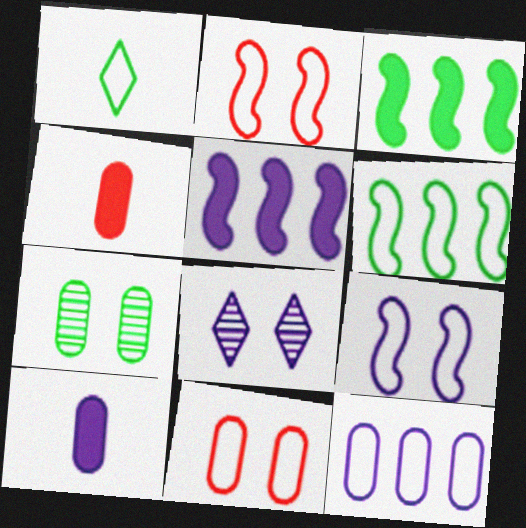[[1, 2, 12], 
[1, 3, 7], 
[4, 6, 8], 
[4, 7, 12]]